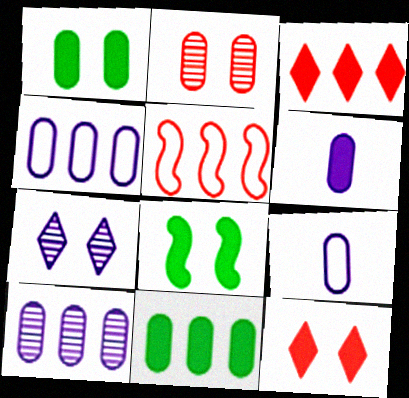[[2, 9, 11], 
[3, 6, 8]]